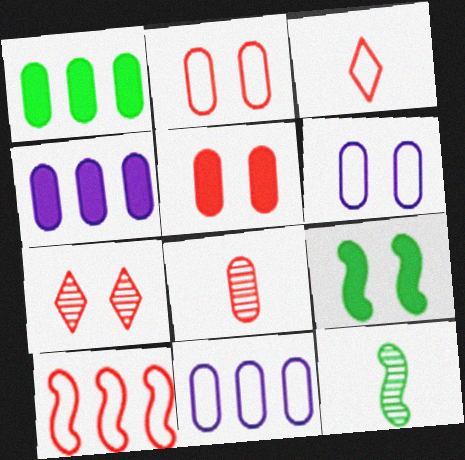[[1, 6, 8], 
[2, 3, 10], 
[6, 7, 9]]